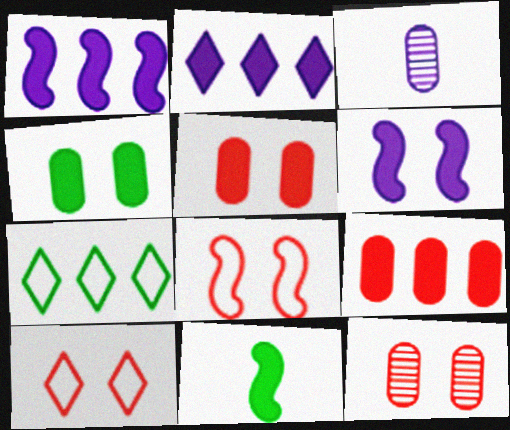[[2, 5, 11]]